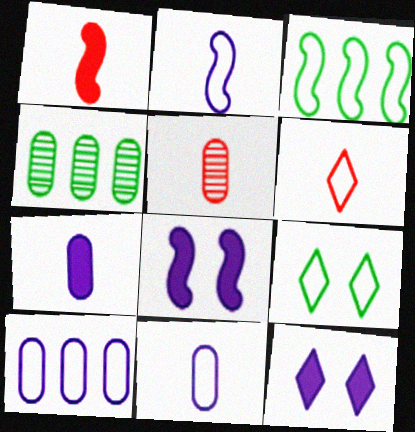[[1, 5, 6], 
[3, 5, 12], 
[4, 6, 8]]